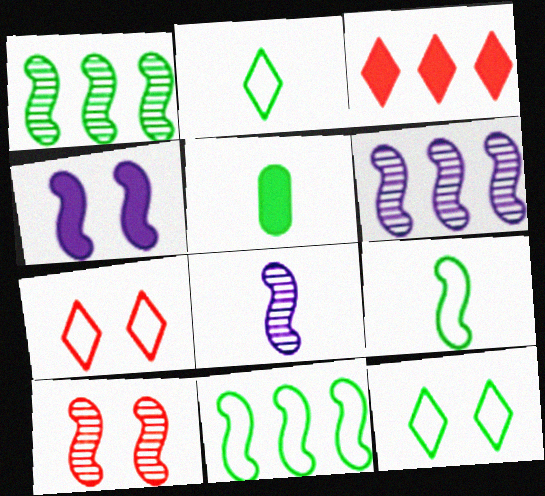[[1, 5, 12], 
[1, 8, 10], 
[3, 4, 5], 
[5, 6, 7]]